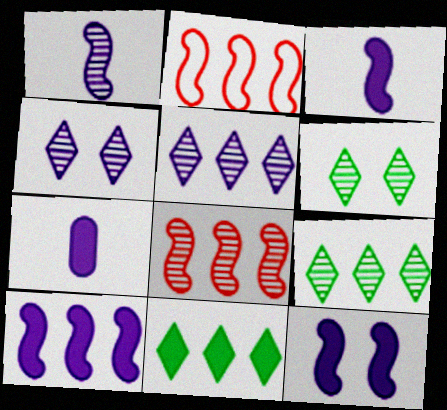[[2, 6, 7], 
[3, 10, 12]]